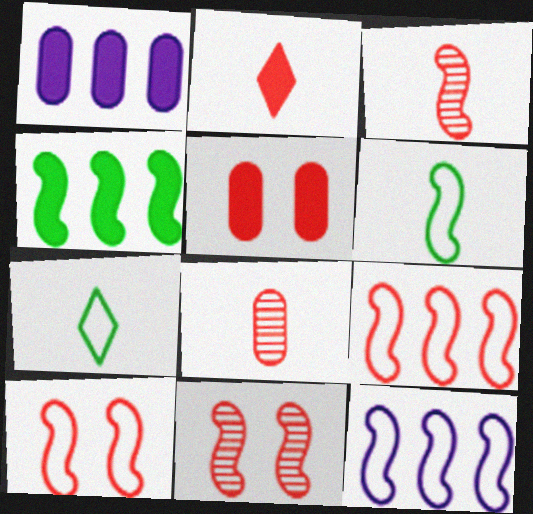[[1, 7, 11], 
[6, 10, 12]]